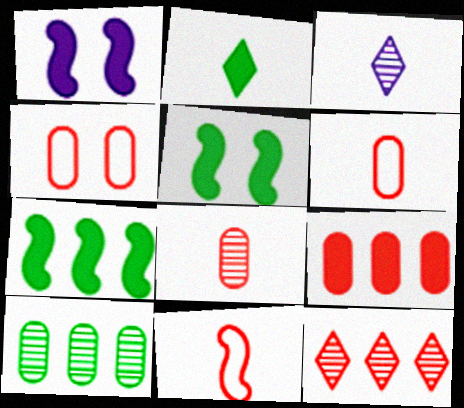[[1, 2, 9], 
[3, 4, 7], 
[4, 8, 9]]